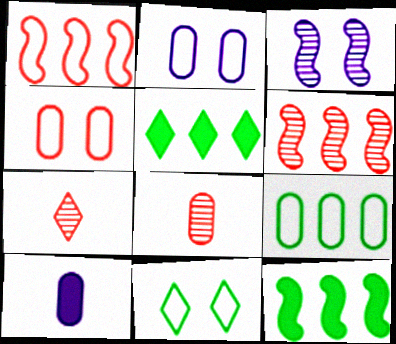[[2, 7, 12], 
[6, 10, 11]]